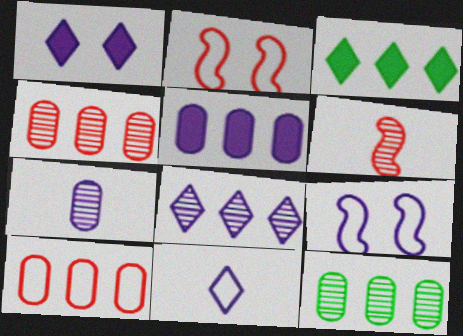[[1, 8, 11], 
[2, 3, 7], 
[5, 10, 12]]